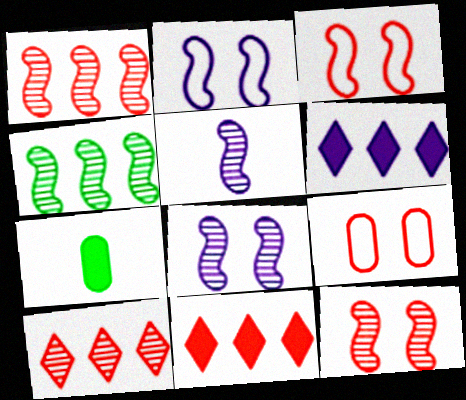[[2, 7, 10], 
[4, 5, 12]]